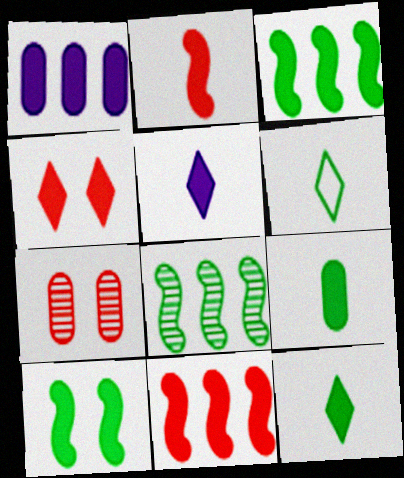[[2, 5, 9]]